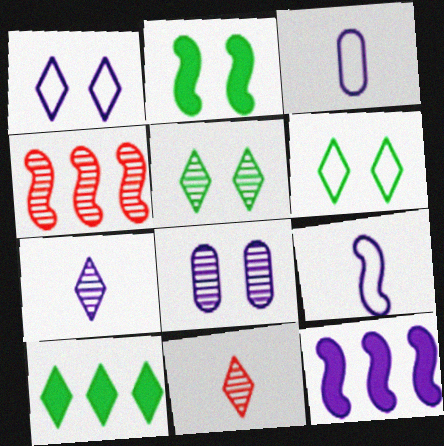[[1, 10, 11], 
[2, 4, 9]]